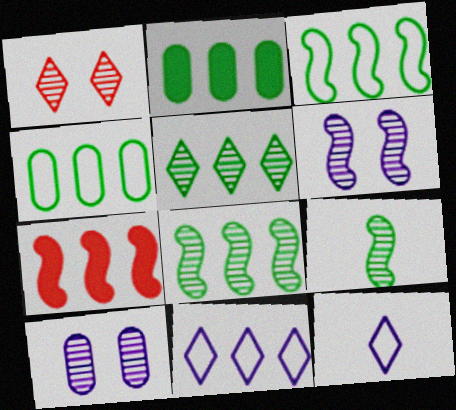[[2, 3, 5]]